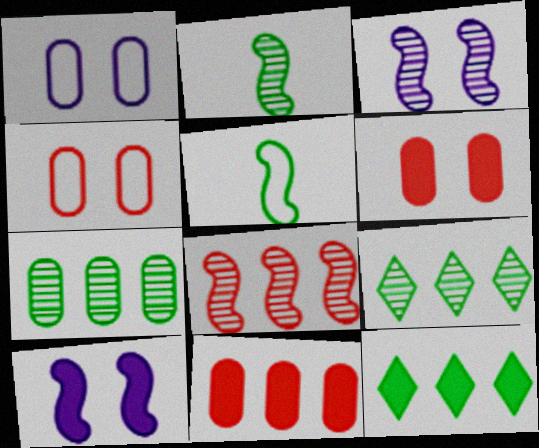[[2, 3, 8], 
[5, 8, 10]]